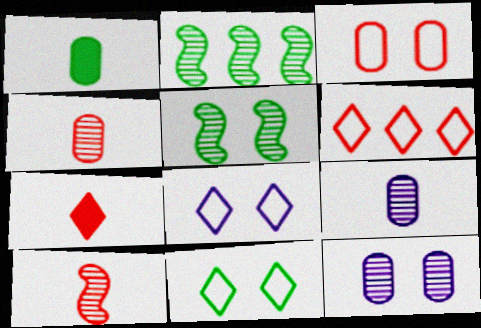[[1, 2, 11]]